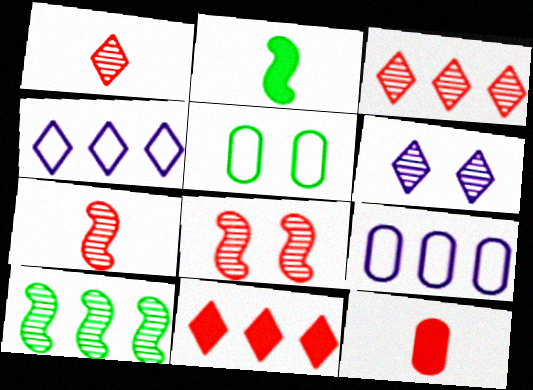[[9, 10, 11]]